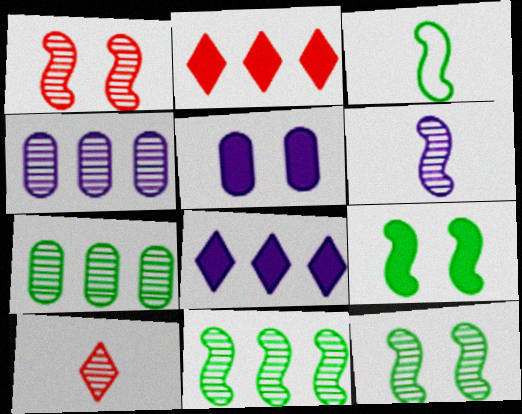[[1, 6, 11], 
[3, 9, 11], 
[4, 10, 12]]